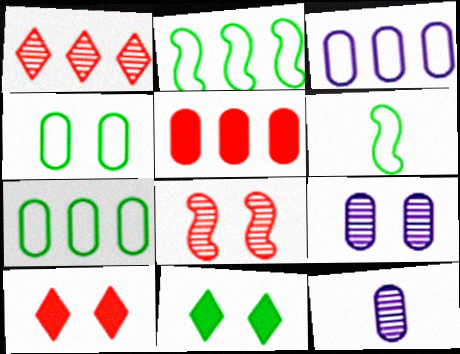[[2, 10, 12], 
[4, 5, 12]]